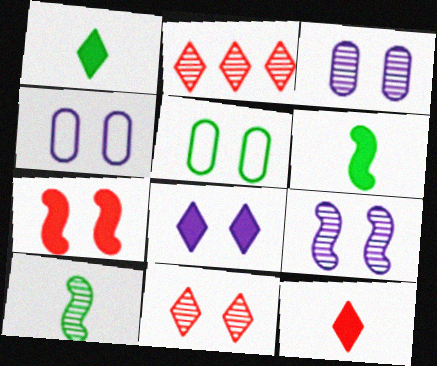[[2, 3, 10], 
[2, 4, 6], 
[4, 8, 9]]